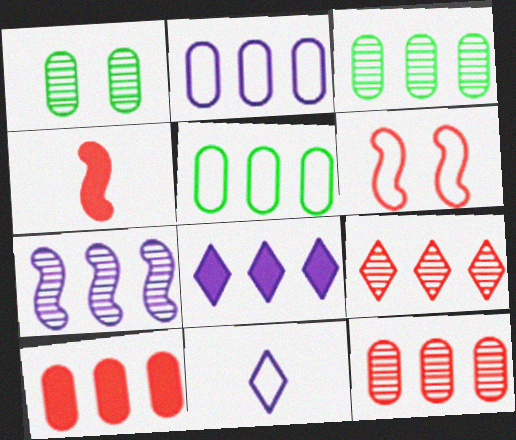[[2, 3, 10], 
[2, 7, 8], 
[3, 7, 9], 
[5, 6, 11]]